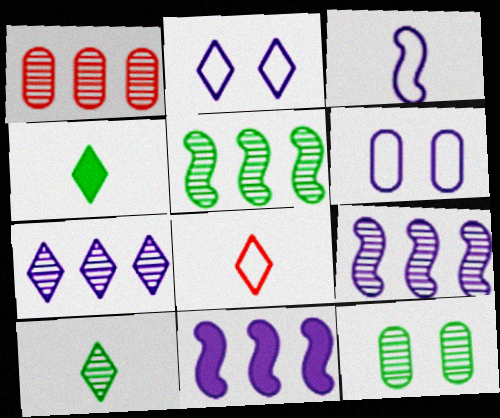[[1, 5, 7], 
[5, 10, 12], 
[8, 11, 12]]